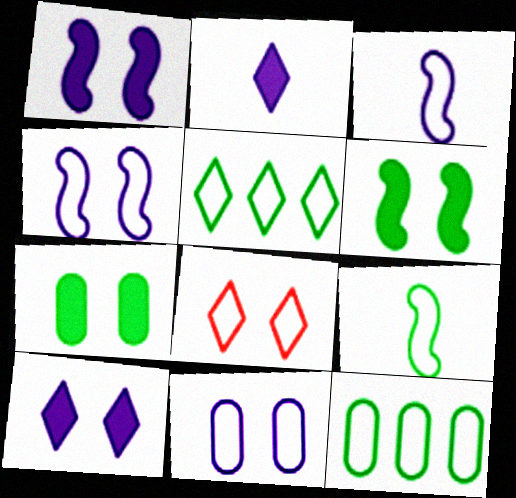[[3, 8, 12]]